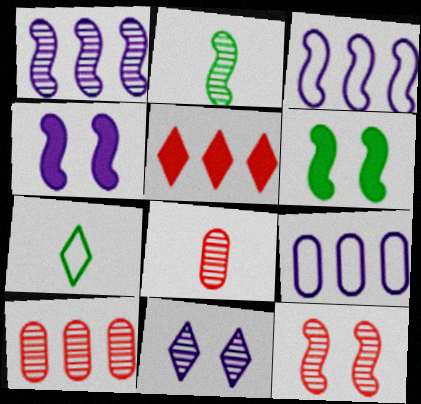[[1, 2, 12], 
[2, 10, 11], 
[4, 7, 10], 
[5, 7, 11]]